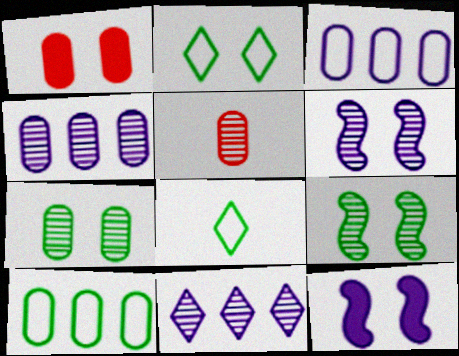[[1, 2, 6], 
[4, 5, 7], 
[5, 9, 11]]